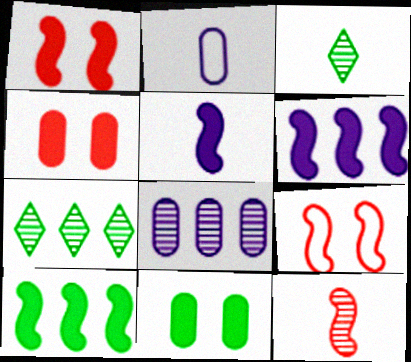[[1, 2, 7], 
[1, 5, 10]]